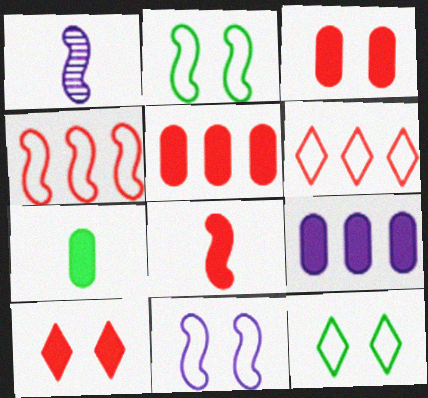[[1, 5, 12], 
[3, 7, 9], 
[5, 8, 10]]